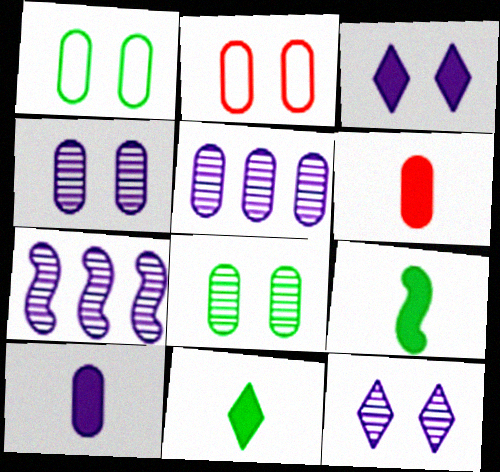[[1, 5, 6], 
[2, 7, 11]]